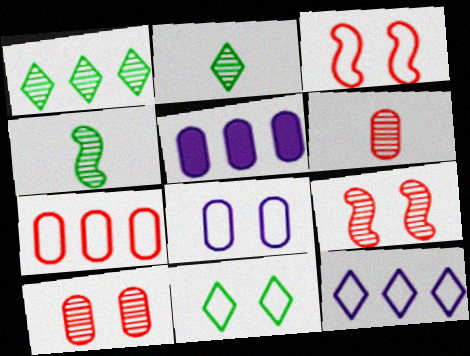[[2, 3, 5], 
[3, 8, 11]]